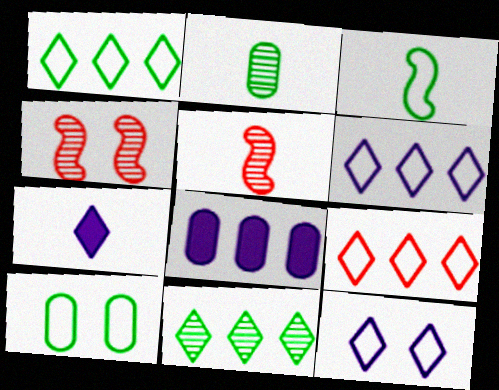[[1, 3, 10], 
[1, 6, 9]]